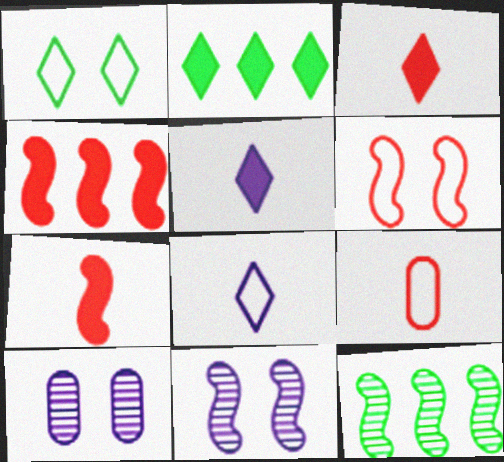[[2, 9, 11]]